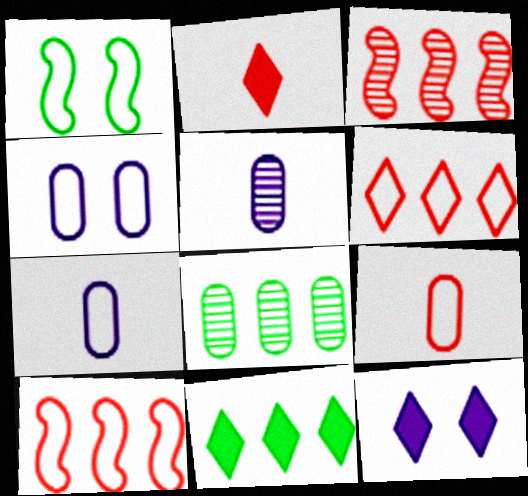[[1, 6, 7], 
[2, 11, 12]]